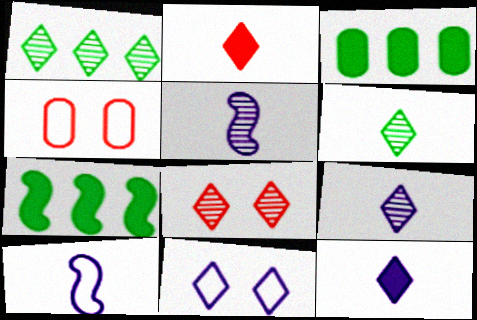[[1, 2, 11], 
[1, 8, 9], 
[3, 8, 10], 
[4, 7, 9]]